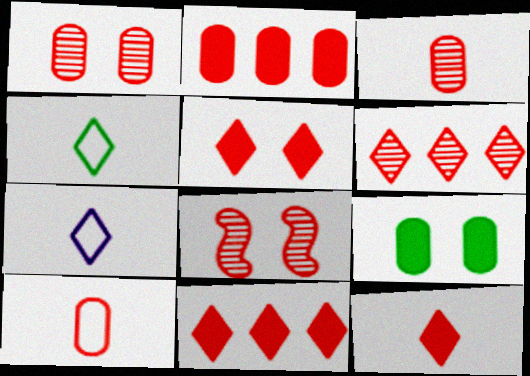[[1, 2, 10], 
[3, 6, 8], 
[5, 11, 12], 
[8, 10, 11]]